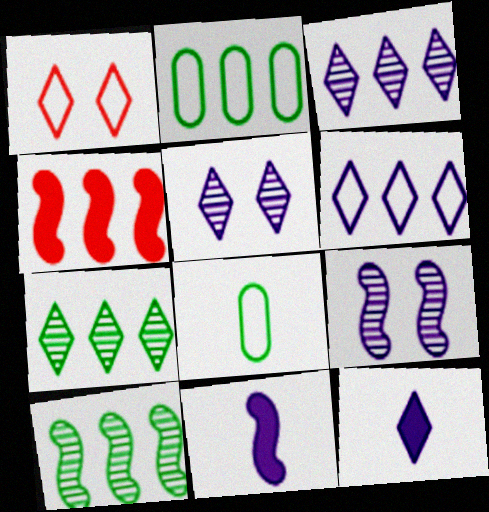[[1, 7, 12], 
[2, 3, 4], 
[4, 5, 8], 
[5, 6, 12]]